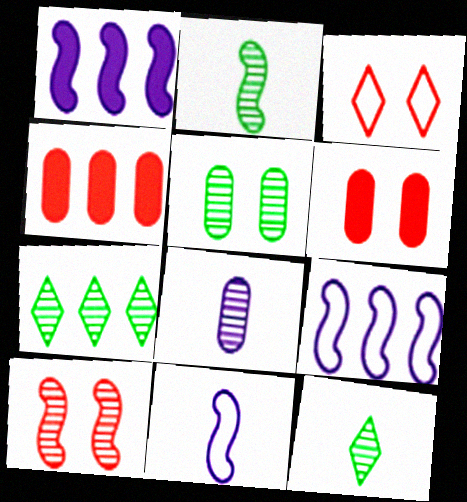[[2, 5, 7], 
[3, 6, 10], 
[4, 7, 9], 
[6, 7, 11], 
[6, 9, 12], 
[7, 8, 10]]